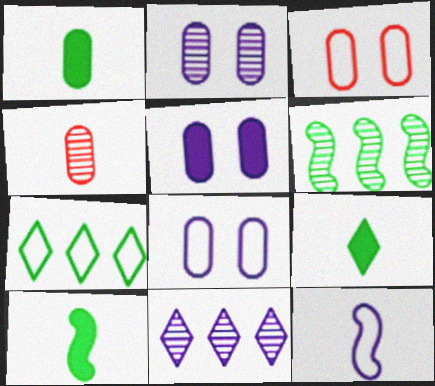[[1, 9, 10], 
[2, 5, 8], 
[3, 7, 12], 
[3, 10, 11], 
[4, 9, 12], 
[5, 11, 12]]